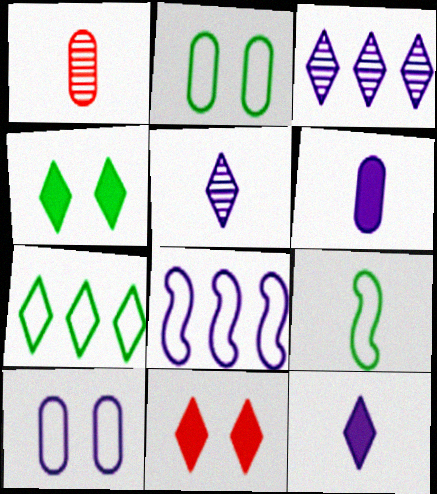[[1, 4, 8], 
[1, 9, 12], 
[2, 7, 9], 
[5, 7, 11]]